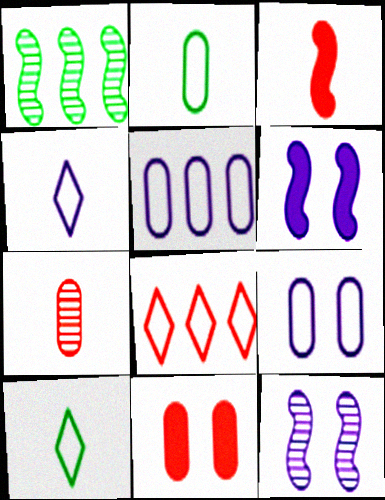[[1, 4, 11]]